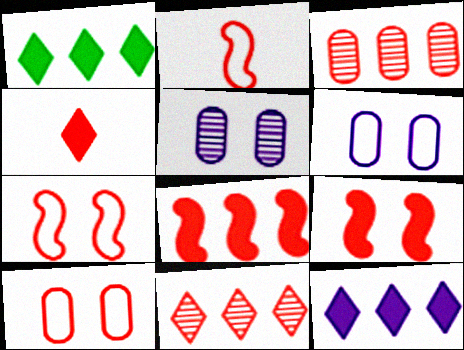[[1, 2, 5], 
[3, 4, 7]]